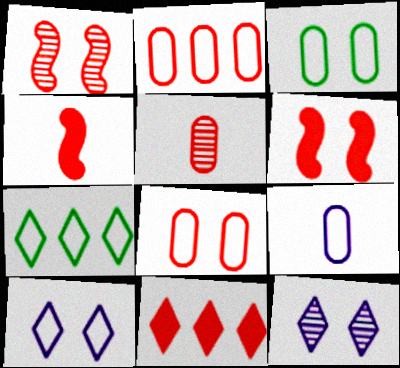[[2, 3, 9], 
[3, 6, 12]]